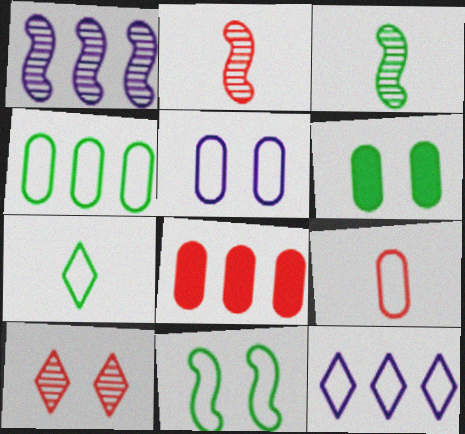[[2, 6, 12], 
[4, 5, 9], 
[4, 7, 11], 
[9, 11, 12]]